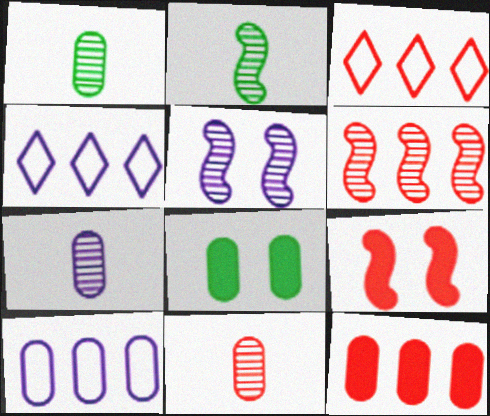[[1, 4, 9], 
[1, 7, 11], 
[2, 5, 6], 
[3, 6, 12], 
[3, 9, 11], 
[8, 10, 11]]